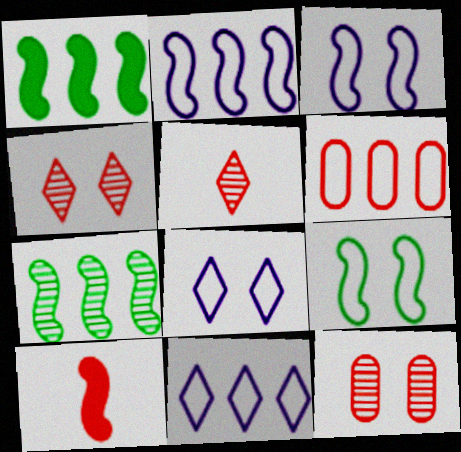[[3, 7, 10], 
[4, 6, 10]]